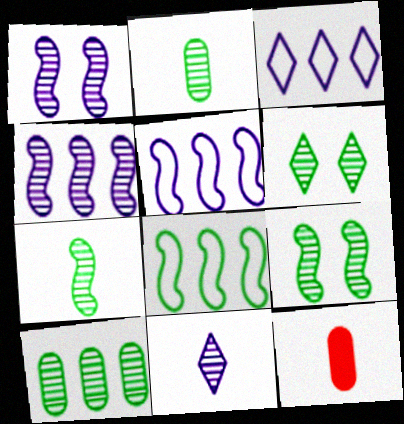[[3, 9, 12], 
[5, 6, 12], 
[6, 7, 10]]